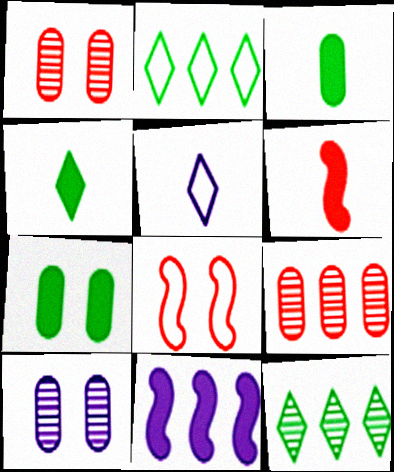[[2, 6, 10], 
[2, 9, 11], 
[5, 10, 11]]